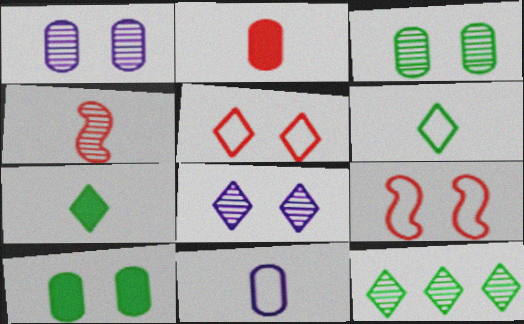[[1, 4, 12], 
[4, 7, 11], 
[8, 9, 10]]